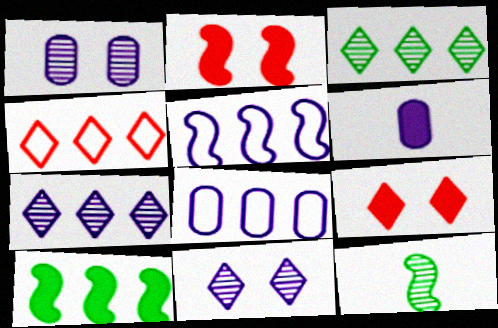[[1, 6, 8], 
[2, 5, 12], 
[5, 6, 11], 
[6, 9, 10], 
[8, 9, 12]]